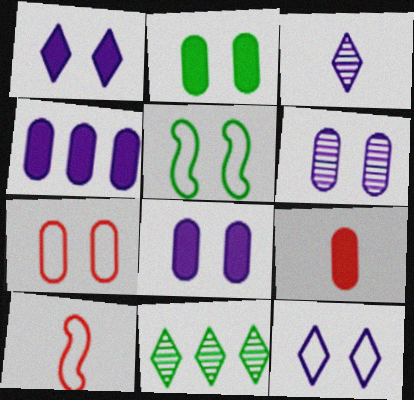[[2, 4, 9], 
[2, 6, 7], 
[5, 7, 12], 
[8, 10, 11]]